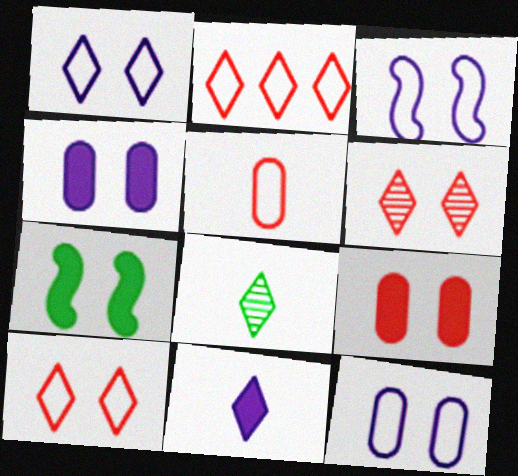[[1, 3, 12], 
[6, 7, 12]]